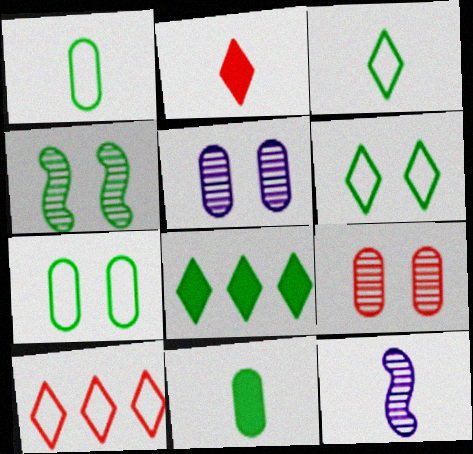[[1, 2, 12], 
[1, 4, 8]]